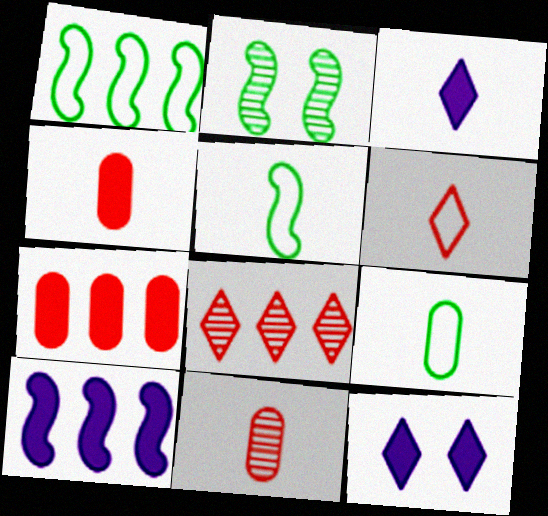[[1, 11, 12], 
[3, 5, 11]]